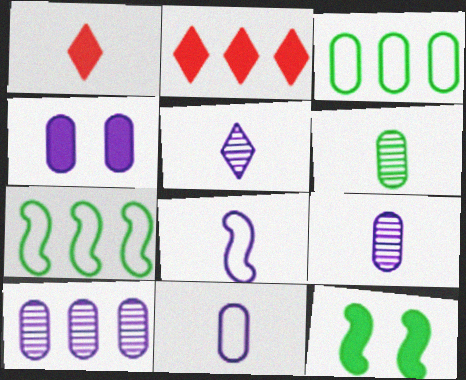[[1, 6, 8], 
[2, 7, 10], 
[4, 10, 11]]